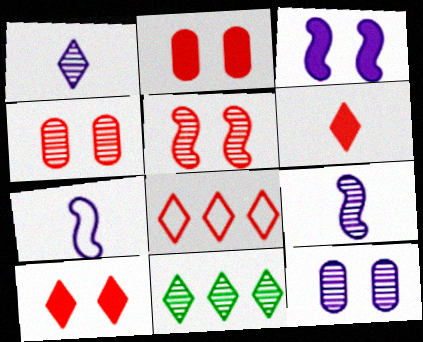[[2, 7, 11], 
[4, 9, 11]]